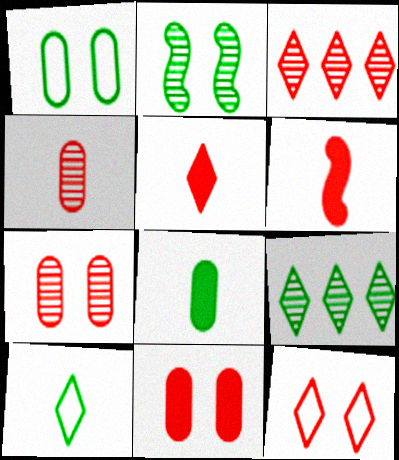[[3, 5, 12]]